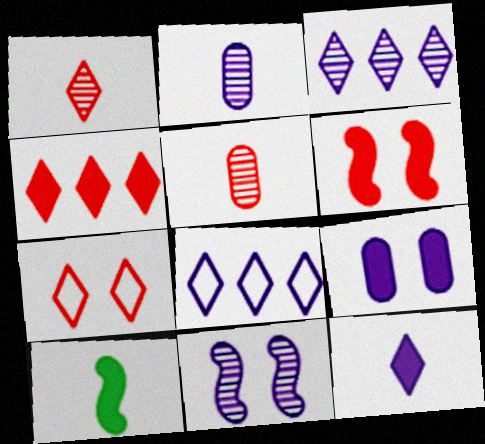[[1, 4, 7], 
[2, 3, 11], 
[4, 9, 10]]